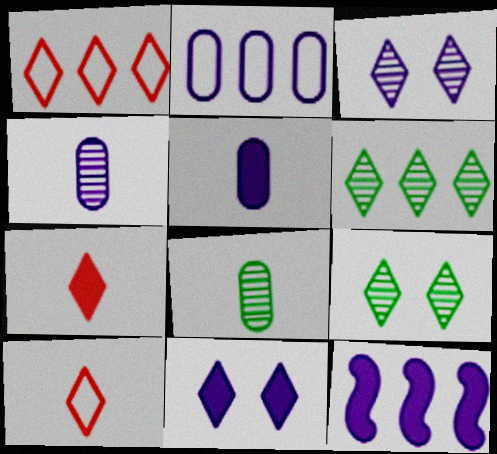[[5, 11, 12], 
[6, 10, 11]]